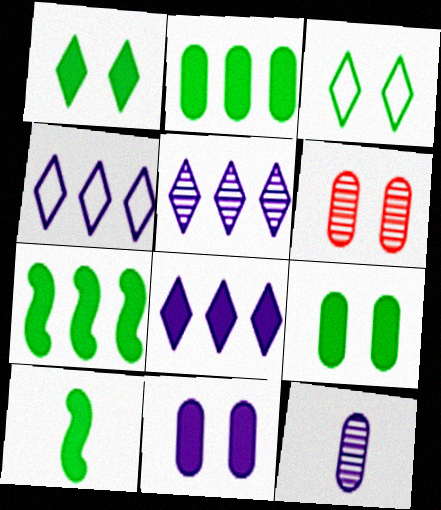[[1, 2, 10], 
[4, 5, 8], 
[4, 6, 10]]